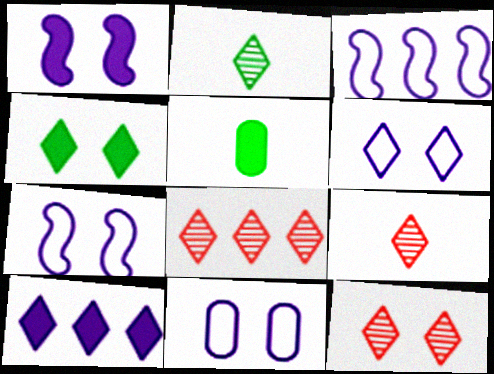[[3, 5, 12], 
[4, 6, 12], 
[5, 7, 8], 
[6, 7, 11], 
[8, 9, 12]]